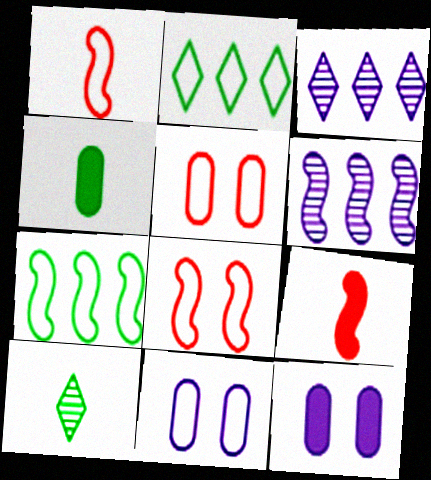[[1, 2, 11], 
[3, 4, 8]]